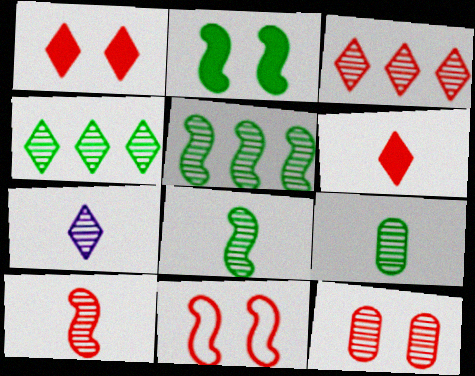[[1, 11, 12], 
[3, 10, 12], 
[5, 7, 12], 
[7, 9, 10]]